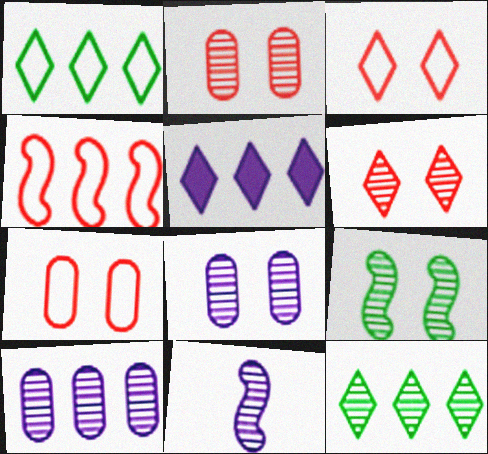[[2, 11, 12], 
[6, 8, 9]]